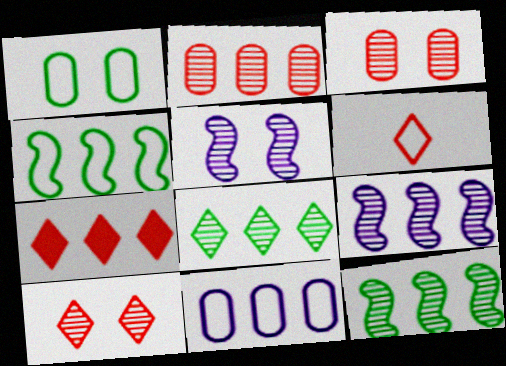[[2, 8, 9], 
[6, 7, 10], 
[7, 11, 12]]